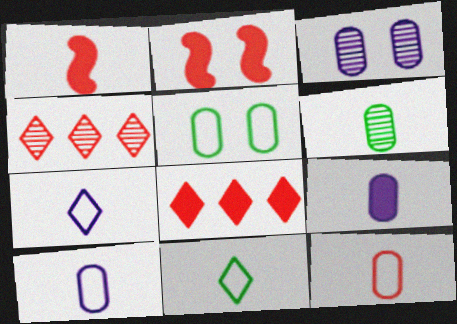[[1, 6, 7], 
[2, 4, 12], 
[6, 9, 12]]